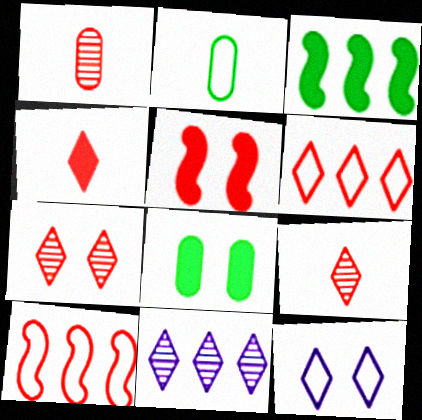[[1, 3, 12], 
[1, 5, 6], 
[2, 5, 11], 
[2, 10, 12], 
[4, 6, 7]]